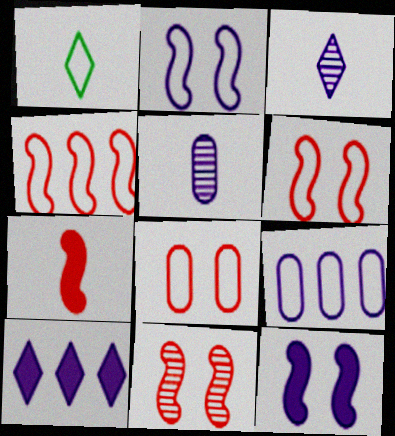[[1, 5, 7], 
[1, 6, 9], 
[2, 5, 10], 
[3, 9, 12], 
[4, 7, 11]]